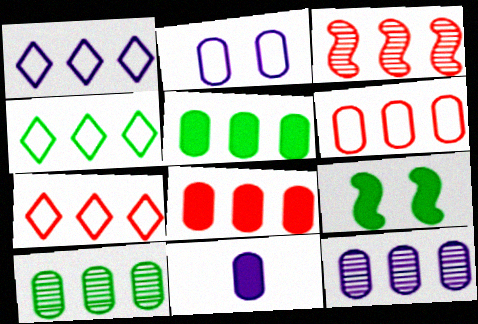[[1, 3, 5], 
[1, 4, 7], 
[2, 11, 12], 
[3, 7, 8], 
[5, 6, 12]]